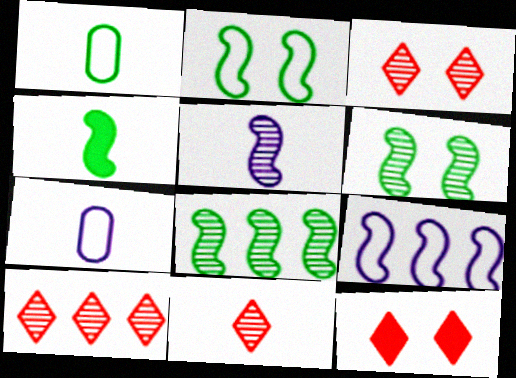[[2, 4, 8], 
[3, 10, 11], 
[4, 7, 11], 
[7, 8, 12]]